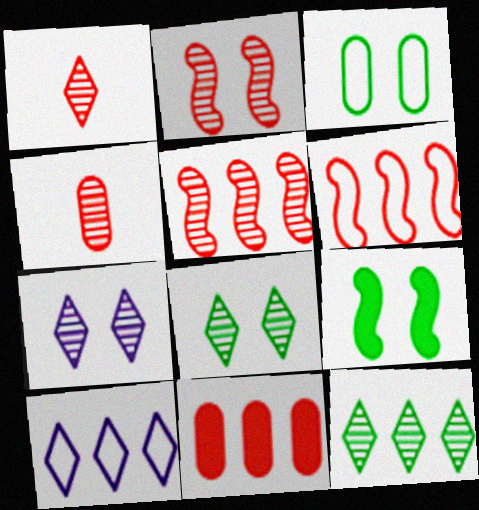[[1, 7, 12], 
[3, 8, 9], 
[4, 9, 10]]